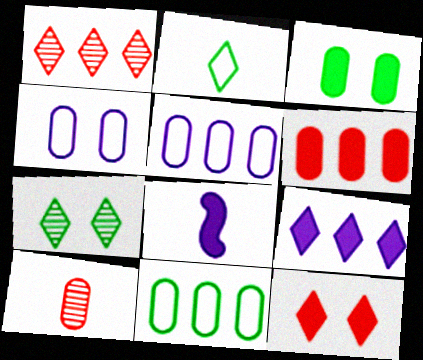[[2, 8, 10], 
[3, 5, 10]]